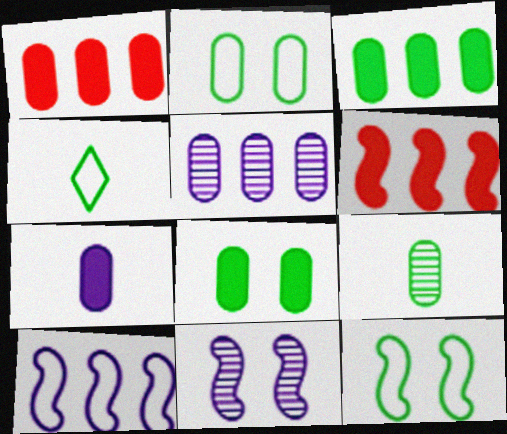[[1, 4, 11], 
[1, 7, 8], 
[2, 3, 9]]